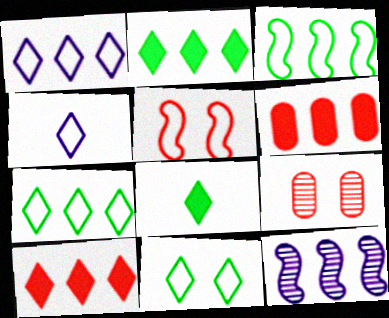[[6, 7, 12]]